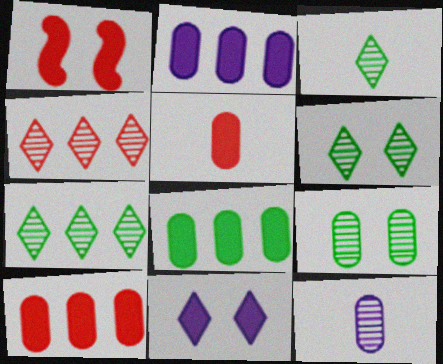[[2, 8, 10], 
[3, 6, 7]]